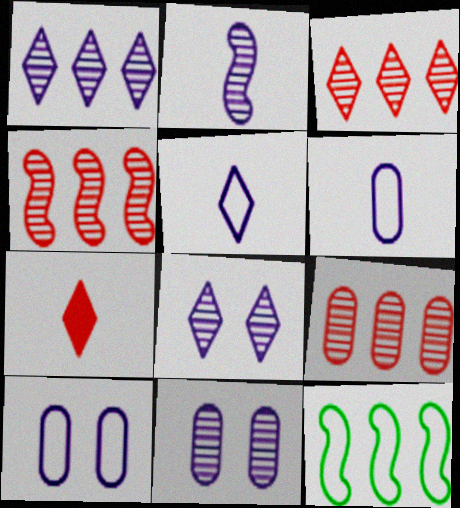[[1, 2, 11], 
[3, 4, 9], 
[7, 11, 12]]